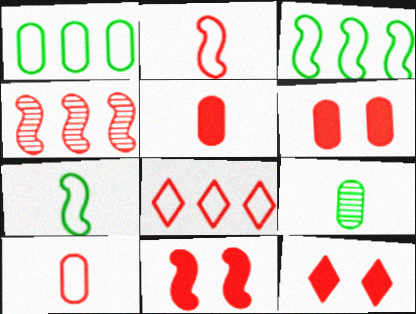[[2, 4, 11], 
[4, 10, 12], 
[6, 11, 12]]